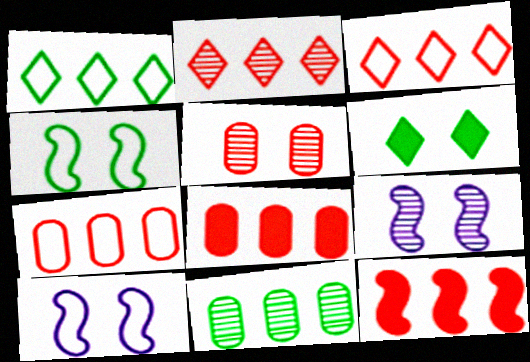[[2, 7, 12], 
[5, 6, 10]]